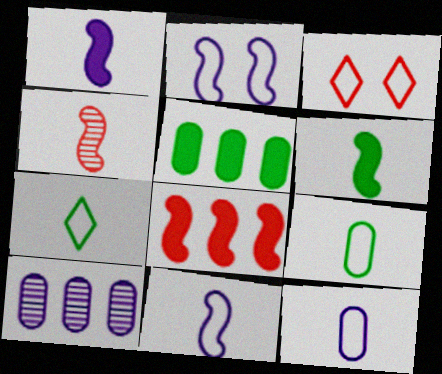[[3, 6, 10], 
[4, 6, 11]]